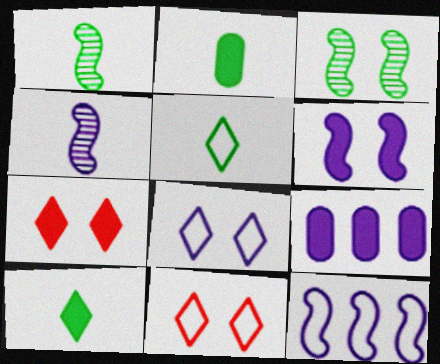[[1, 2, 5], 
[1, 9, 11], 
[4, 6, 12], 
[4, 8, 9]]